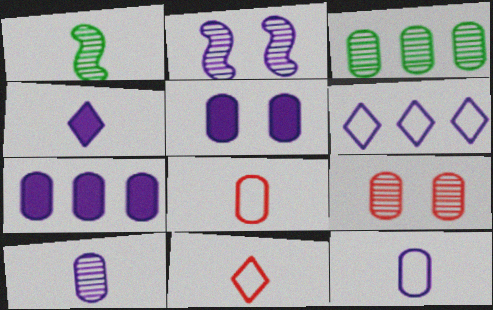[[1, 4, 8], 
[3, 5, 8], 
[3, 9, 10]]